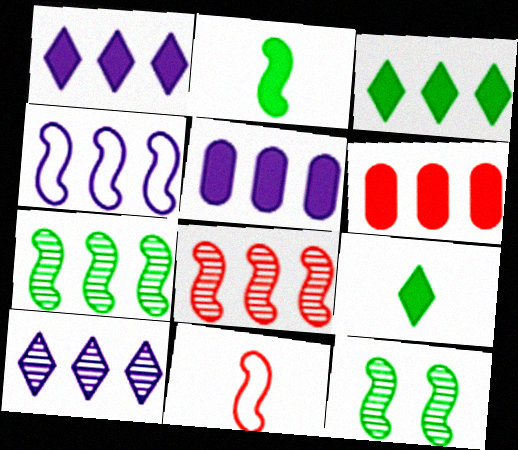[[4, 5, 10]]